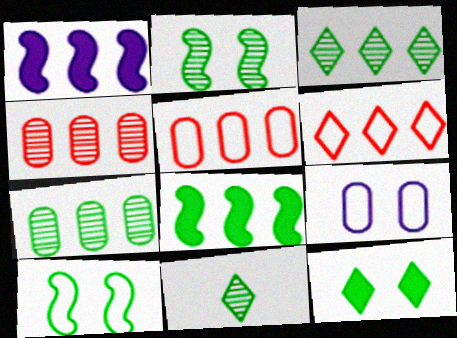[[1, 3, 5], 
[1, 6, 7], 
[2, 7, 11]]